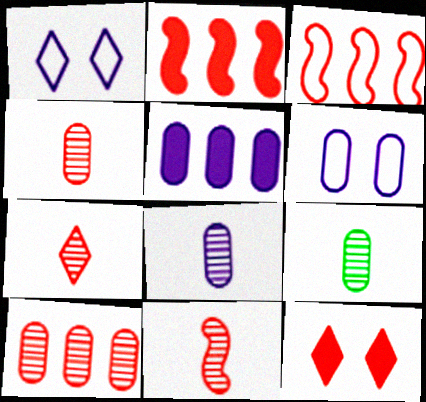[[1, 2, 9], 
[3, 4, 12], 
[4, 7, 11], 
[4, 8, 9], 
[5, 6, 8]]